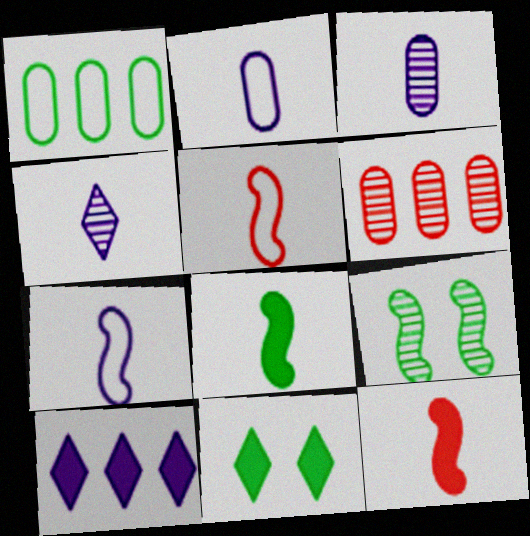[[4, 6, 9], 
[6, 7, 11]]